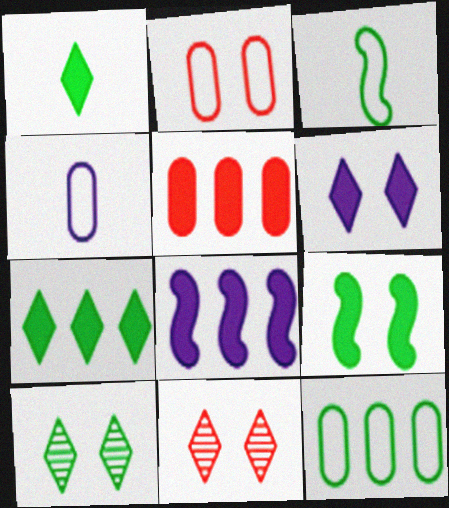[[2, 4, 12], 
[5, 7, 8]]